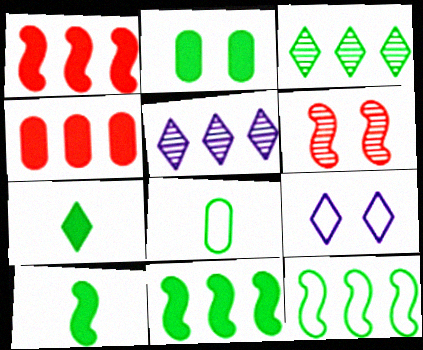[[2, 6, 9], 
[2, 7, 11], 
[4, 5, 12]]